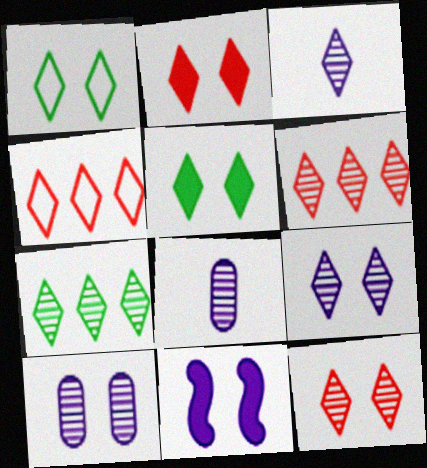[[1, 2, 9], 
[3, 4, 5], 
[3, 7, 12]]